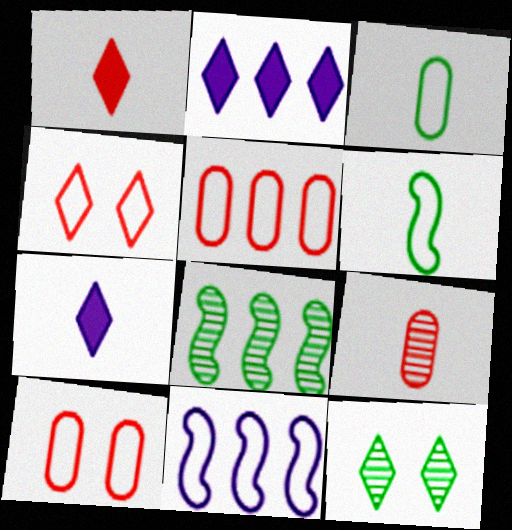[[2, 5, 8], 
[3, 4, 11], 
[6, 7, 9], 
[7, 8, 10]]